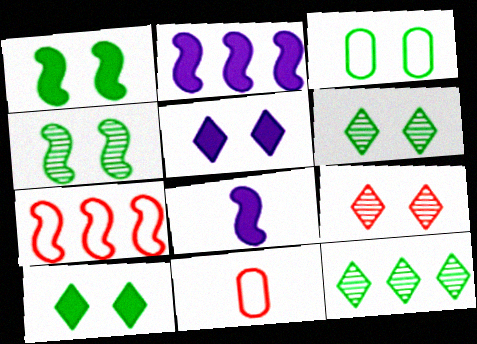[[1, 3, 6], 
[2, 6, 11], 
[3, 4, 10], 
[4, 7, 8]]